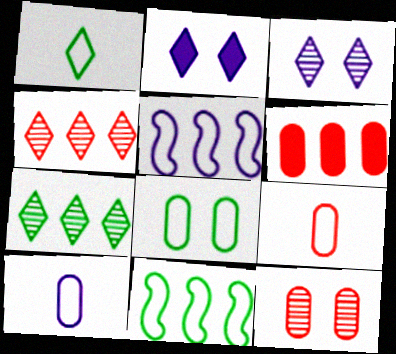[[1, 2, 4], 
[1, 8, 11], 
[5, 6, 7], 
[6, 9, 12]]